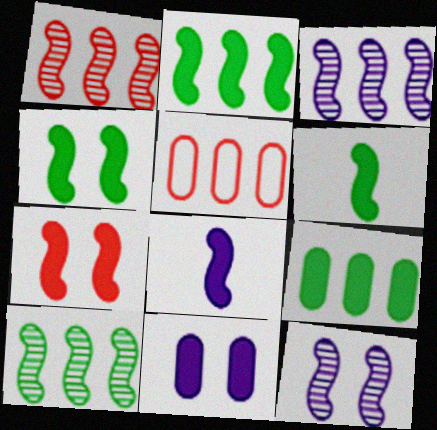[[1, 3, 10], 
[2, 4, 6], 
[2, 7, 8]]